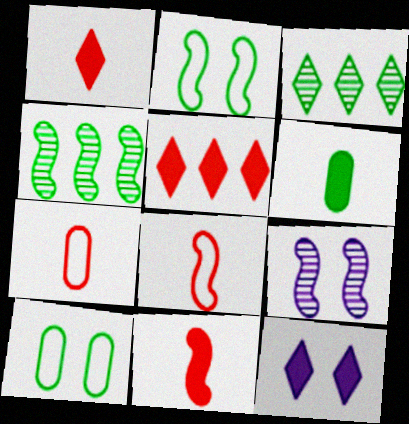[[2, 3, 6], 
[4, 7, 12]]